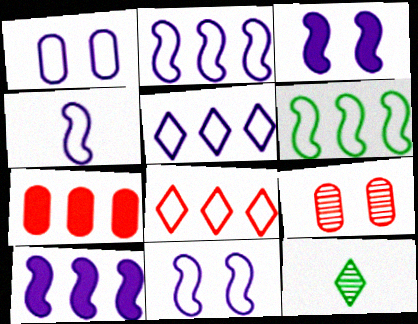[[1, 4, 5], 
[2, 4, 11], 
[7, 11, 12]]